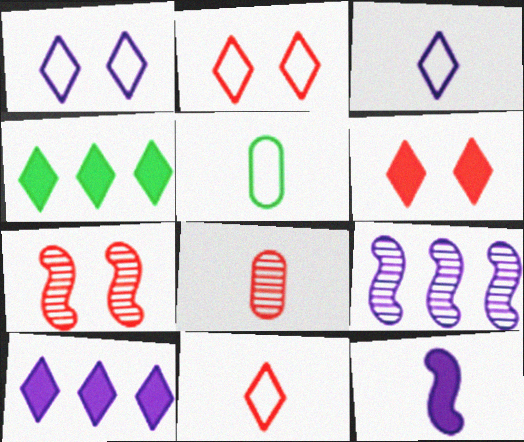[[5, 6, 9], 
[5, 7, 10]]